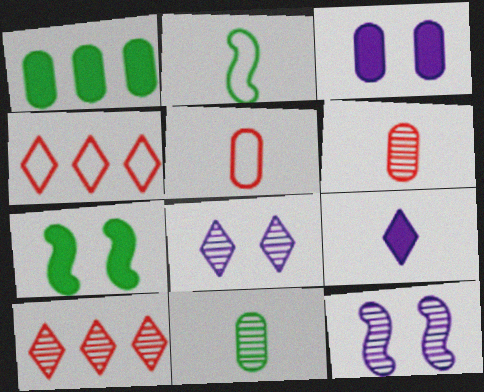[[2, 3, 10], 
[2, 6, 9], 
[10, 11, 12]]